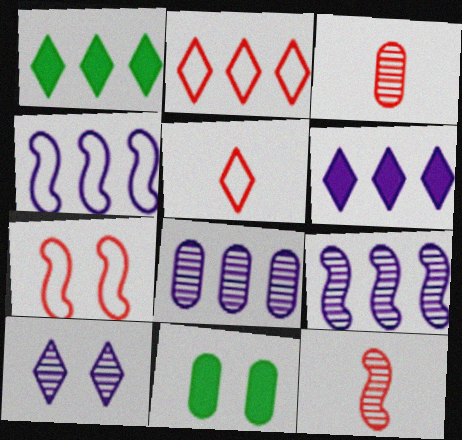[[1, 5, 10], 
[4, 6, 8], 
[5, 9, 11], 
[7, 10, 11]]